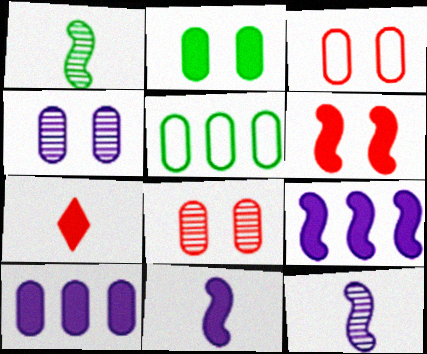[[2, 3, 4], 
[2, 7, 9]]